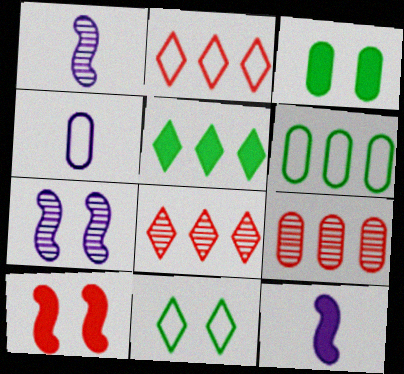[[1, 2, 3], 
[3, 4, 9], 
[9, 11, 12]]